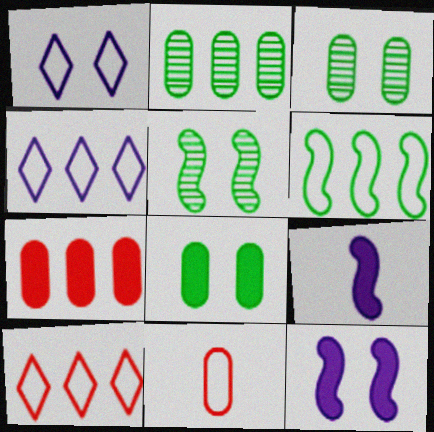[[1, 6, 11], 
[3, 9, 10]]